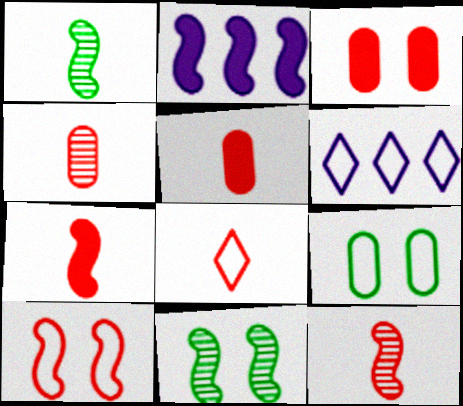[[1, 2, 10], 
[1, 3, 6], 
[4, 7, 8], 
[5, 6, 11], 
[5, 8, 12]]